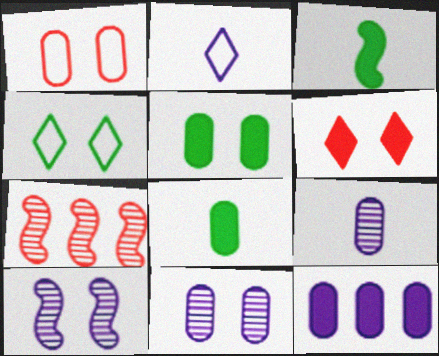[[1, 5, 11], 
[2, 5, 7], 
[2, 10, 12], 
[3, 6, 12]]